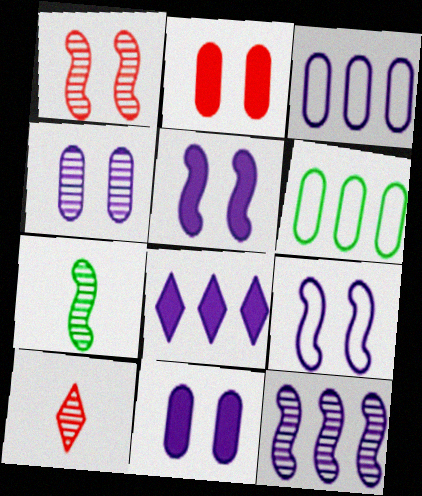[[1, 7, 12], 
[3, 8, 12], 
[5, 6, 10]]